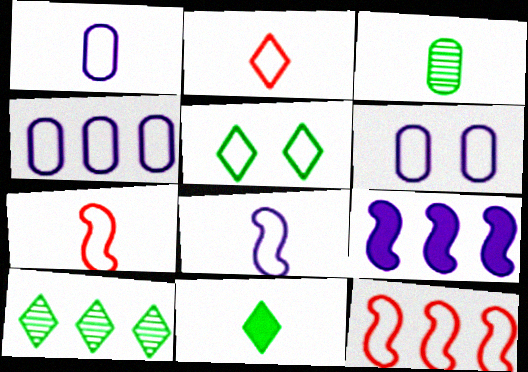[[1, 4, 6], 
[1, 5, 12], 
[4, 5, 7], 
[5, 10, 11]]